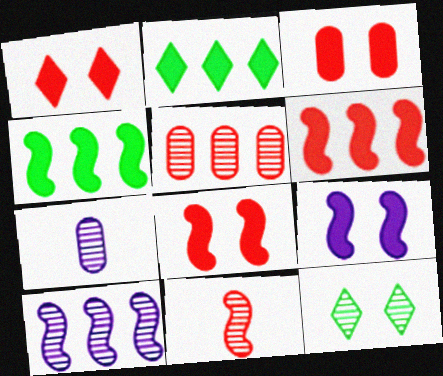[[1, 3, 8]]